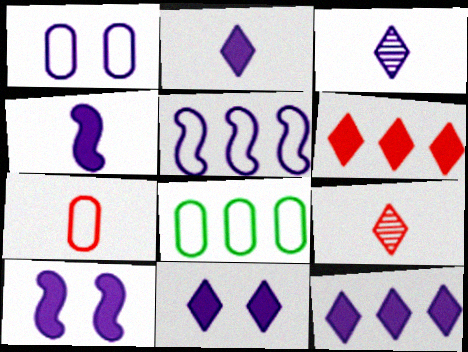[[1, 7, 8], 
[2, 11, 12], 
[8, 9, 10]]